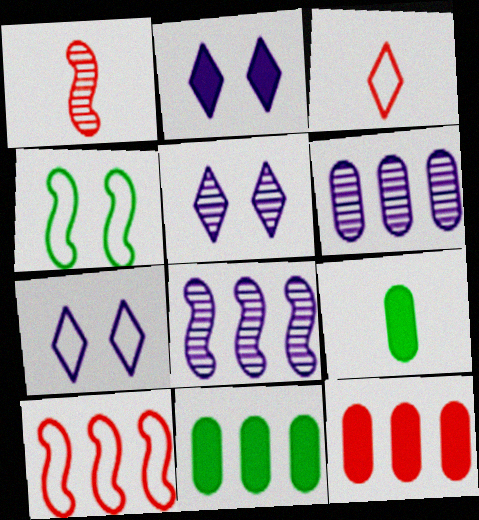[[1, 7, 11], 
[2, 5, 7], 
[5, 9, 10]]